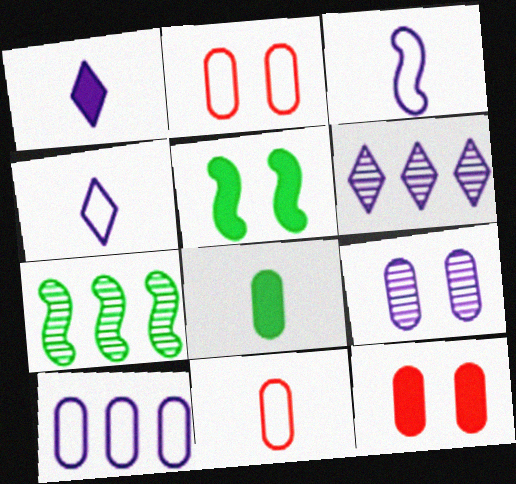[[1, 2, 7], 
[4, 7, 12], 
[5, 6, 11]]